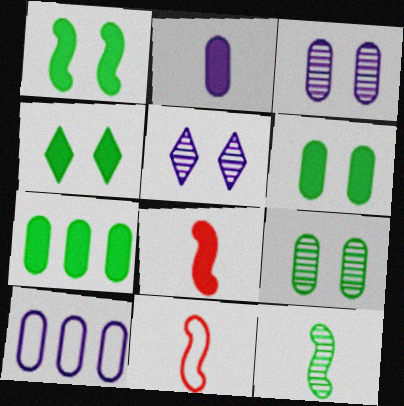[[1, 4, 6], 
[2, 3, 10], 
[5, 7, 11]]